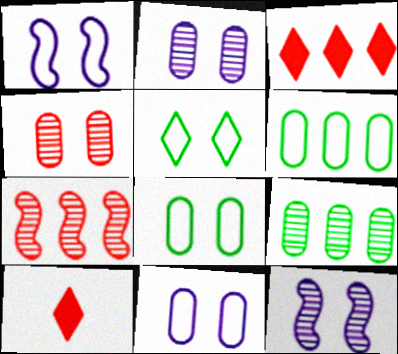[[1, 9, 10], 
[6, 10, 12]]